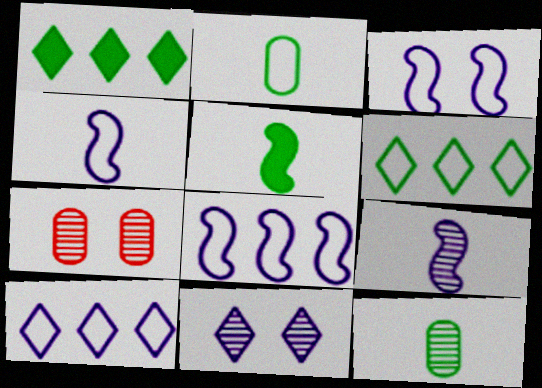[[1, 4, 7], 
[3, 4, 8], 
[5, 7, 10]]